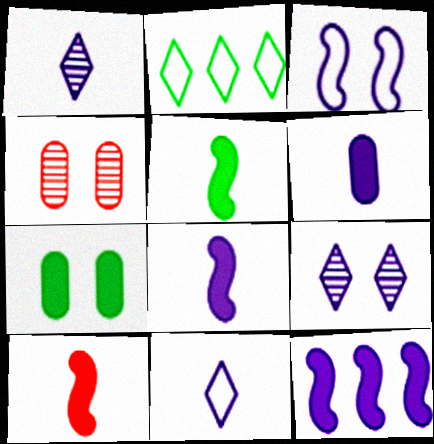[[2, 4, 8], 
[5, 8, 10]]